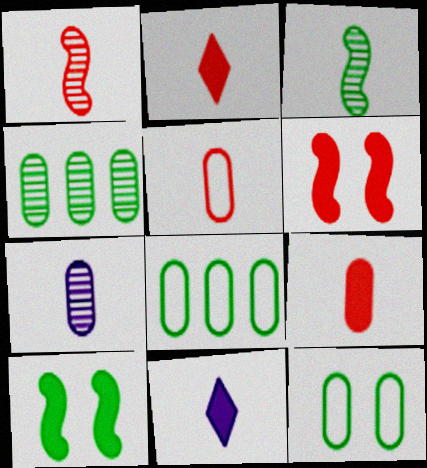[[1, 2, 5], 
[3, 5, 11]]